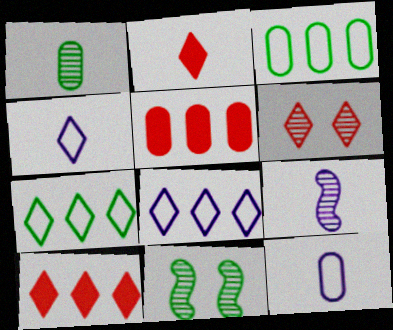[[4, 5, 11], 
[10, 11, 12]]